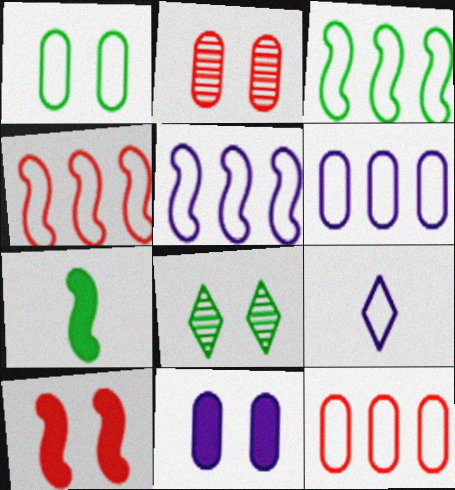[[1, 2, 11], 
[1, 4, 9], 
[3, 4, 5]]